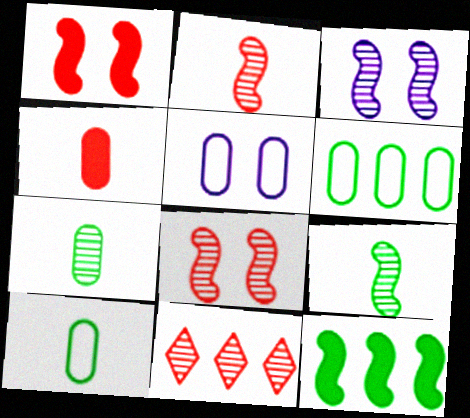[[3, 7, 11]]